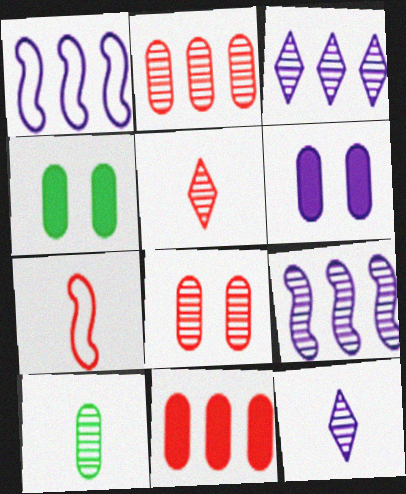[[1, 4, 5], 
[1, 6, 12], 
[3, 4, 7]]